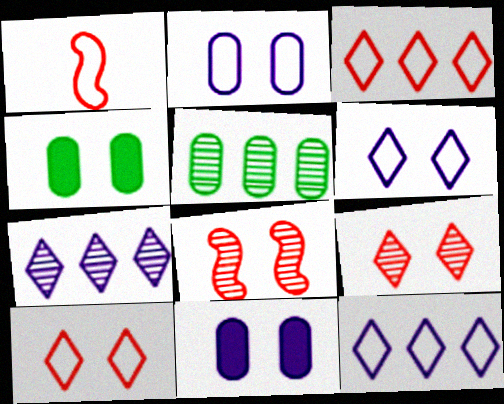[[1, 4, 7], 
[4, 6, 8]]